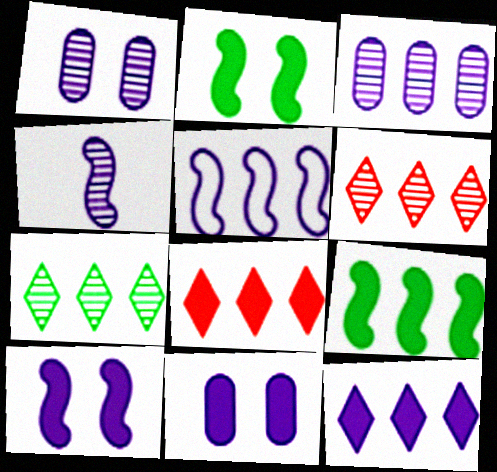[[3, 5, 12], 
[4, 5, 10]]